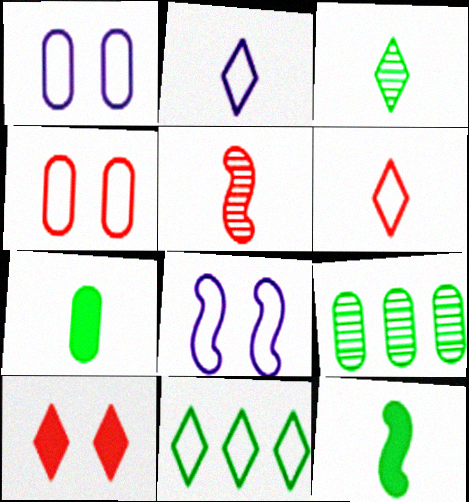[[2, 5, 7]]